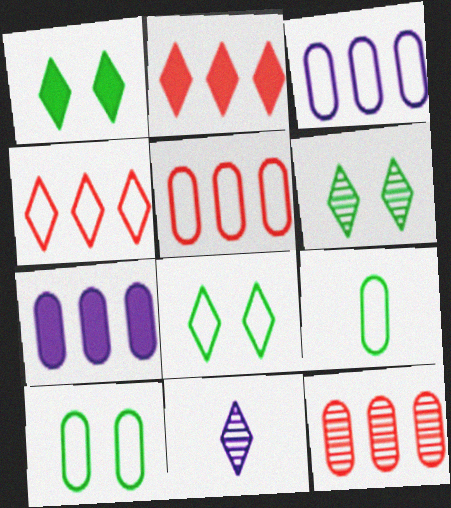[[1, 4, 11], 
[1, 6, 8], 
[2, 8, 11]]